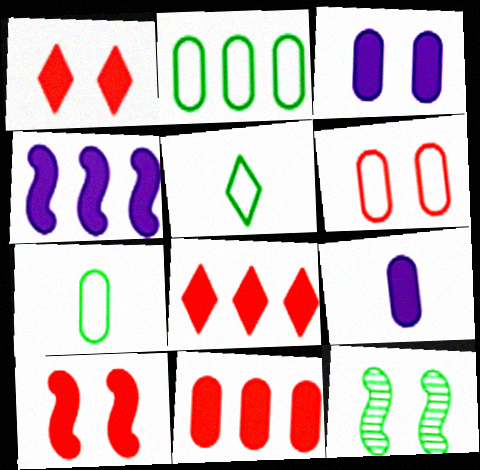[]